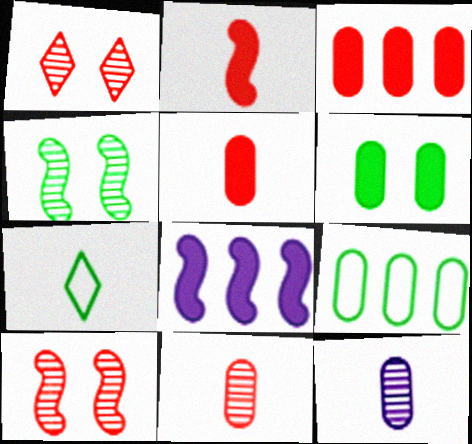[[2, 7, 12]]